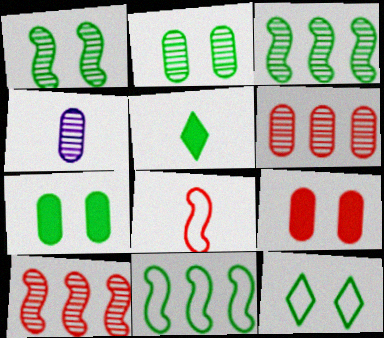[[1, 7, 12], 
[2, 4, 6], 
[2, 5, 11], 
[4, 5, 8]]